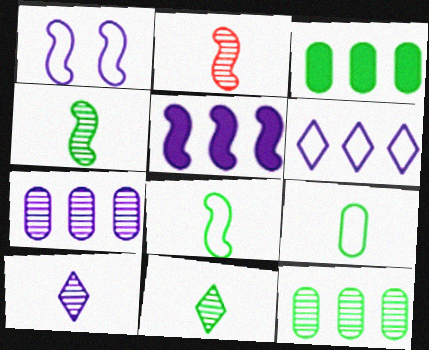[[5, 6, 7]]